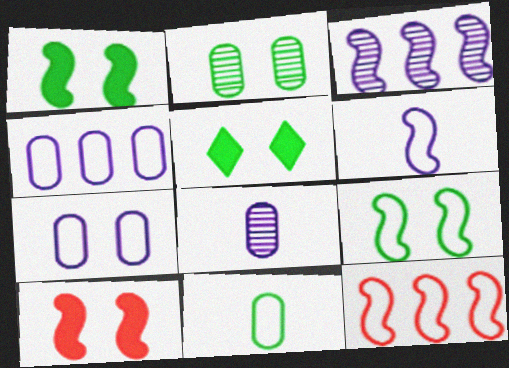[[2, 5, 9], 
[5, 8, 12], 
[6, 9, 12]]